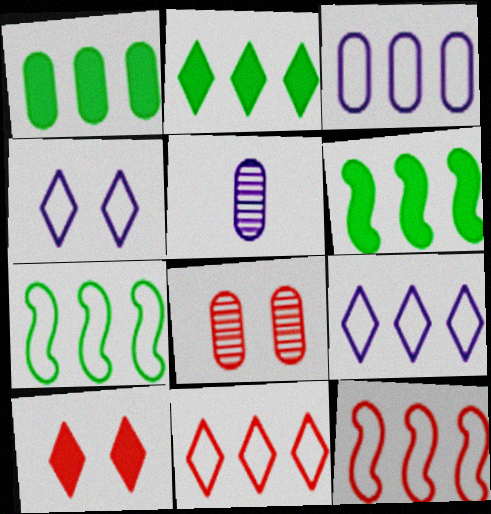[[1, 2, 6], 
[3, 7, 11], 
[5, 7, 10]]